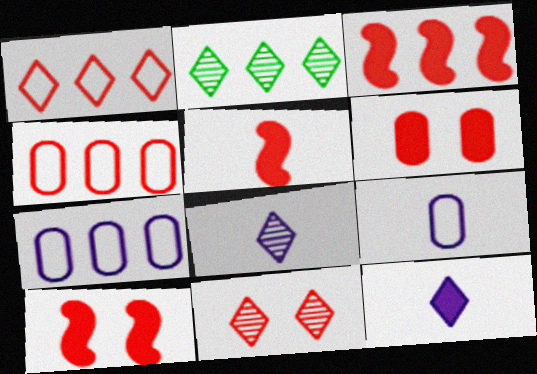[[2, 3, 7], 
[2, 8, 11], 
[2, 9, 10], 
[3, 5, 10], 
[4, 5, 11]]